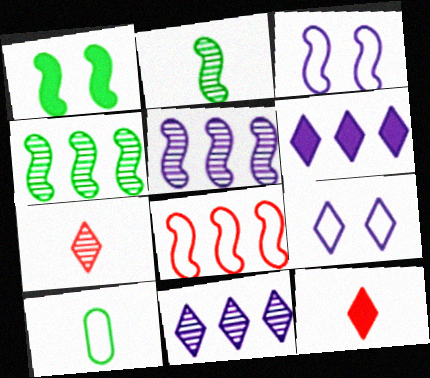[[8, 9, 10]]